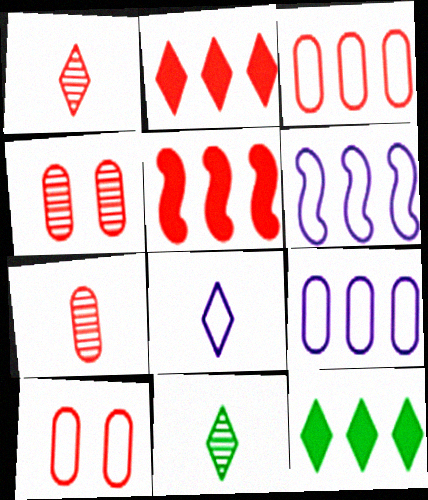[[1, 5, 10]]